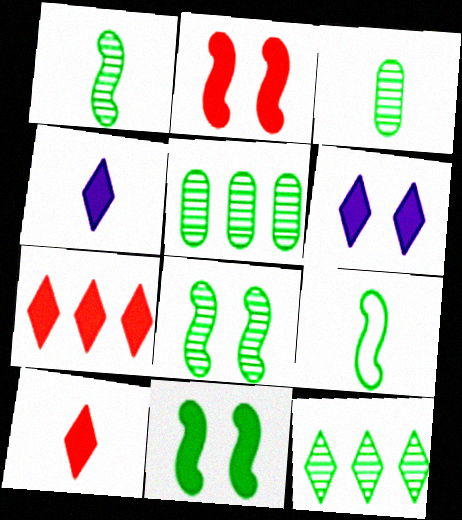[[3, 8, 12]]